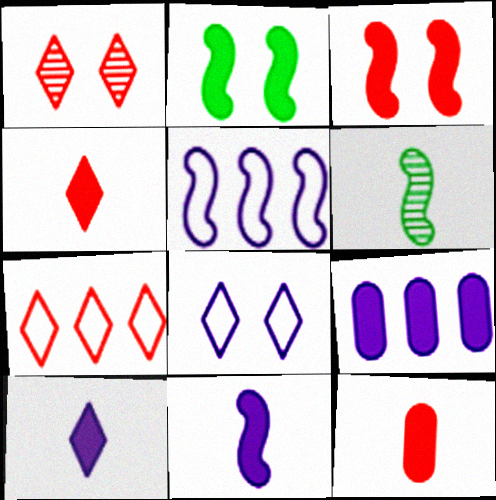[[1, 4, 7], 
[2, 4, 9], 
[3, 5, 6]]